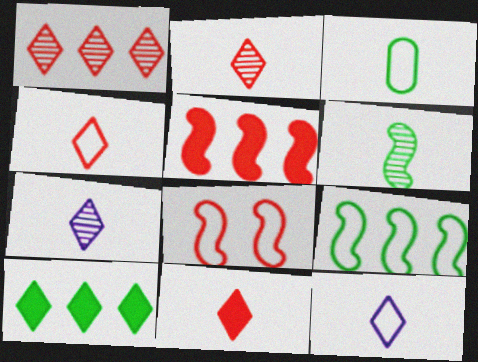[[2, 4, 11]]